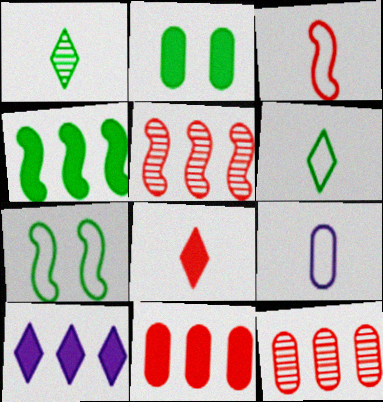[[2, 9, 12], 
[3, 6, 9], 
[4, 10, 11]]